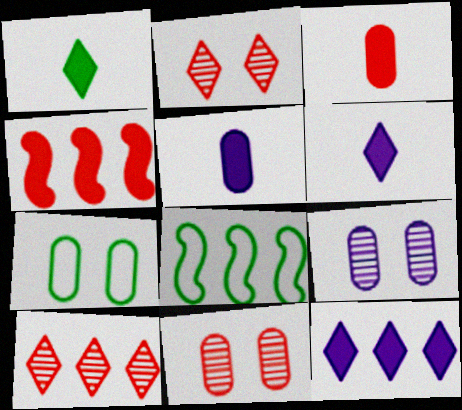[[2, 5, 8], 
[6, 8, 11]]